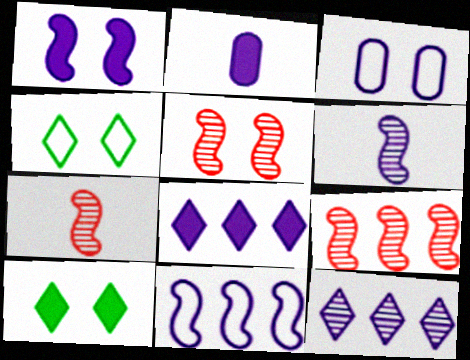[[1, 2, 8], 
[1, 6, 11], 
[2, 4, 9], 
[3, 5, 10], 
[3, 6, 8], 
[5, 7, 9]]